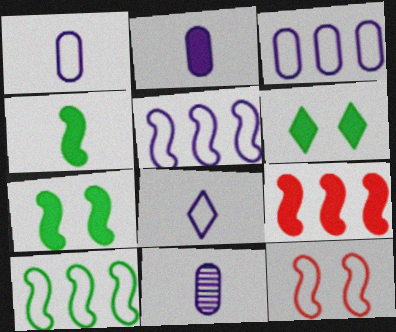[[1, 2, 11], 
[2, 6, 9]]